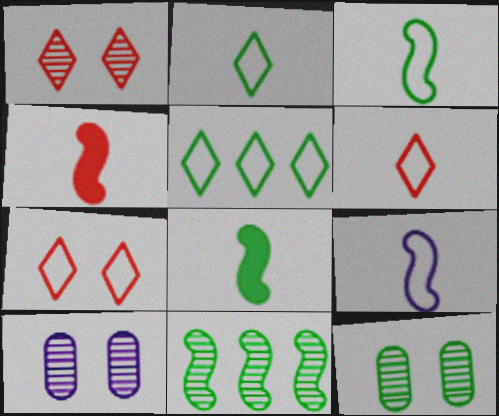[[4, 5, 10], 
[5, 8, 12]]